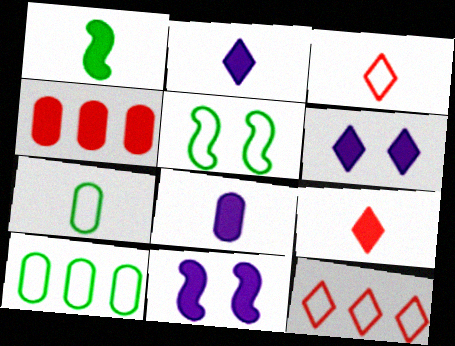[[1, 4, 6], 
[1, 8, 9]]